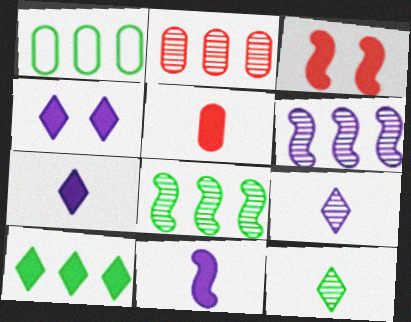[[1, 3, 9], 
[1, 8, 10]]